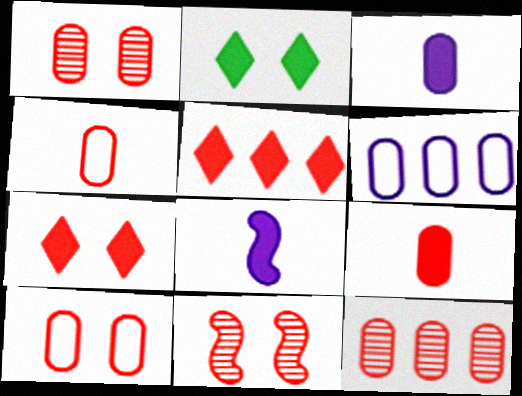[[4, 5, 11], 
[7, 10, 11], 
[9, 10, 12]]